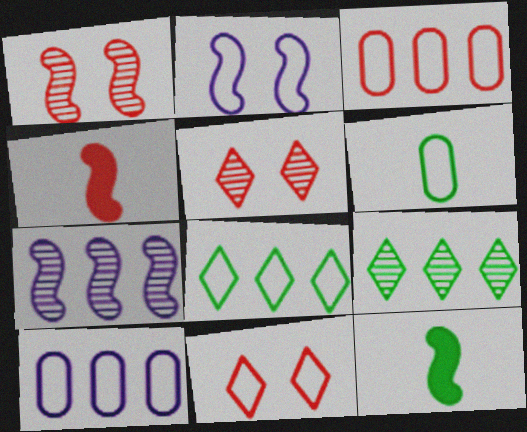[[3, 4, 5], 
[5, 10, 12]]